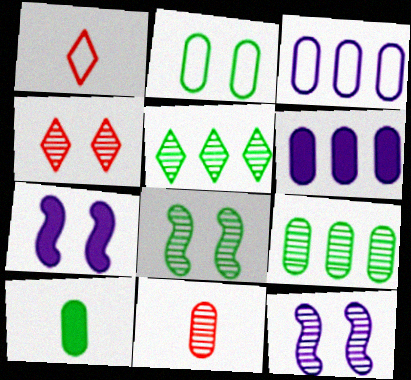[[1, 6, 8], 
[1, 7, 9], 
[2, 4, 7], 
[2, 6, 11], 
[2, 9, 10], 
[5, 11, 12]]